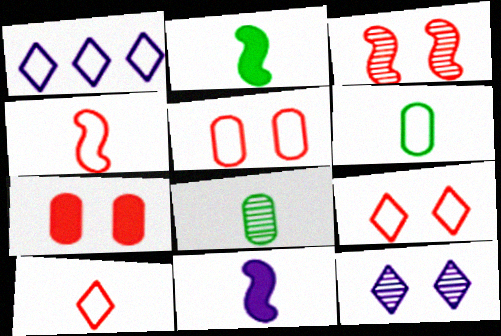[[3, 7, 9], 
[8, 10, 11]]